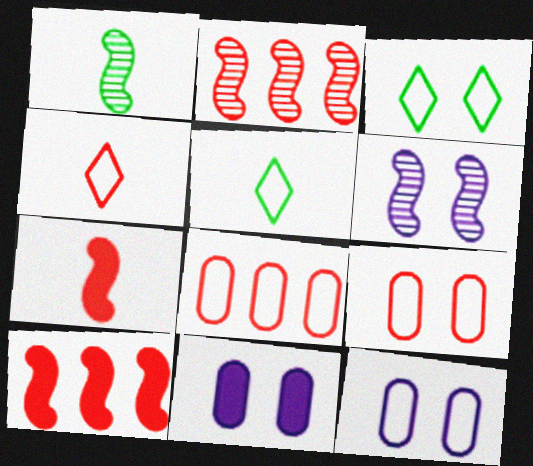[[1, 2, 6], 
[2, 5, 11]]